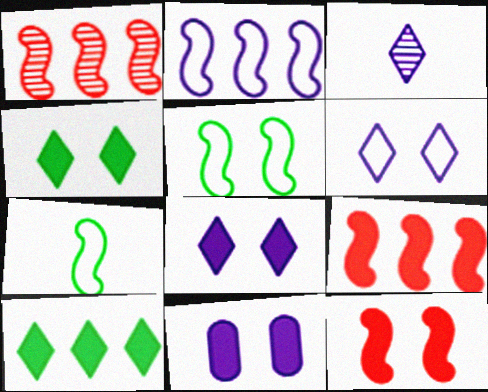[[2, 3, 11], 
[4, 11, 12]]